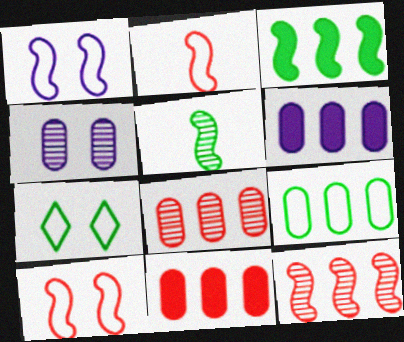[[6, 8, 9]]